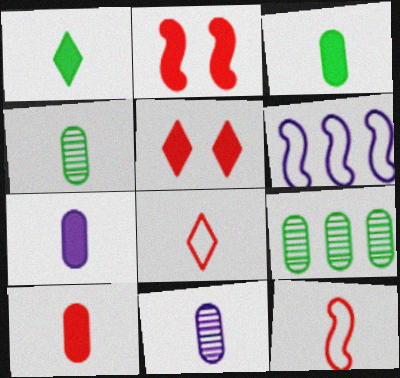[[1, 11, 12], 
[3, 7, 10], 
[4, 5, 6]]